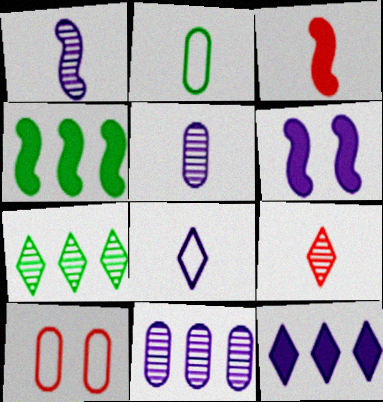[[3, 4, 6], 
[6, 8, 11]]